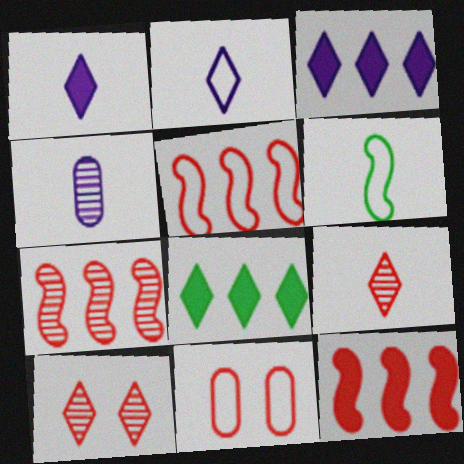[[2, 8, 10], 
[5, 7, 12], 
[9, 11, 12]]